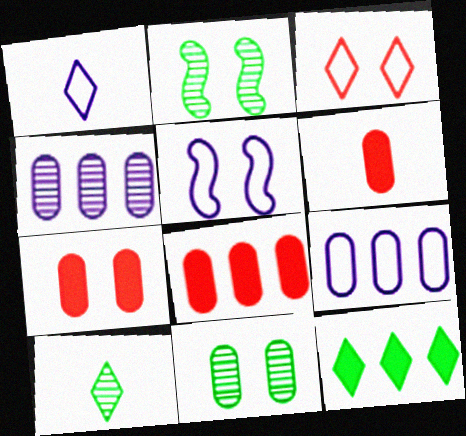[[1, 2, 8], 
[1, 5, 9], 
[5, 8, 10], 
[6, 7, 8], 
[6, 9, 11]]